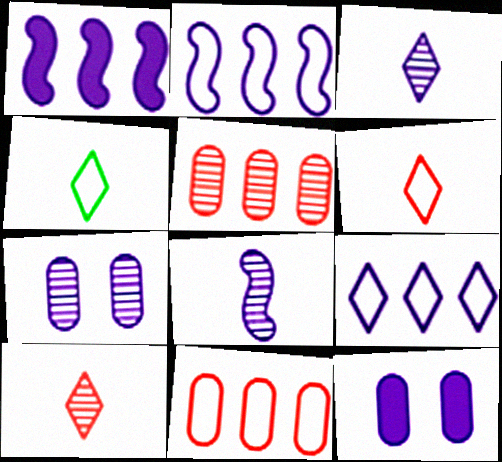[[2, 3, 12], 
[8, 9, 12]]